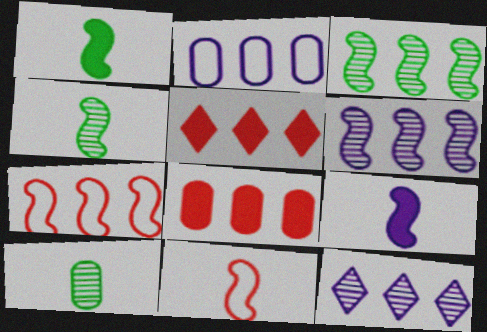[[2, 3, 5], 
[4, 9, 11]]